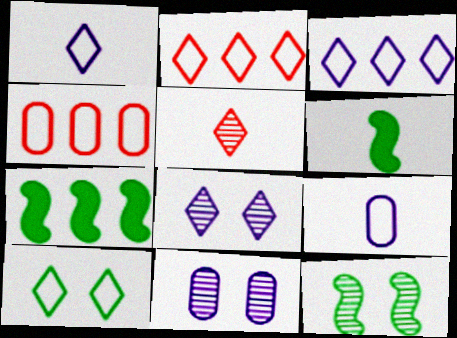[[1, 2, 10], 
[2, 6, 11], 
[4, 6, 8], 
[5, 6, 9]]